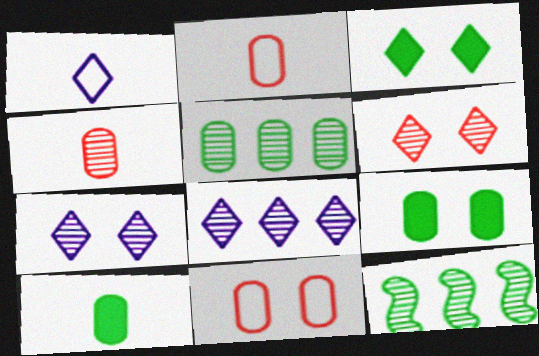[[4, 7, 12]]